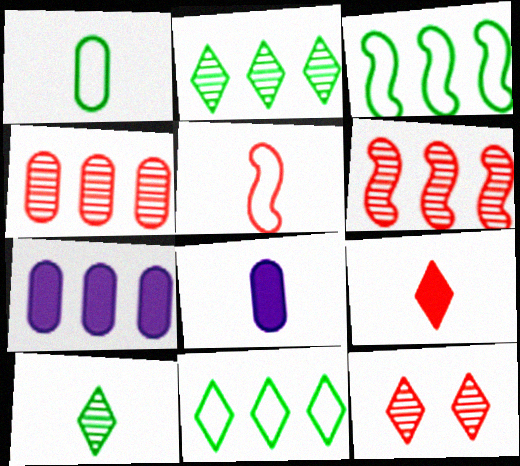[[3, 8, 12], 
[5, 8, 10], 
[6, 7, 11]]